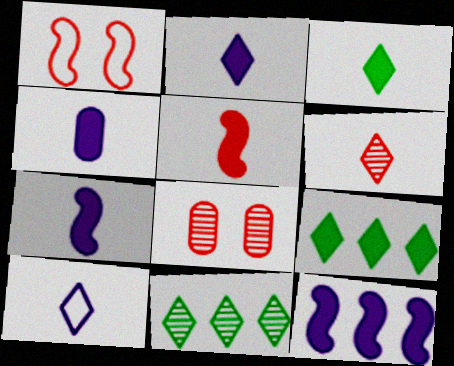[[1, 4, 11], 
[2, 4, 7], 
[3, 4, 5], 
[3, 6, 10]]